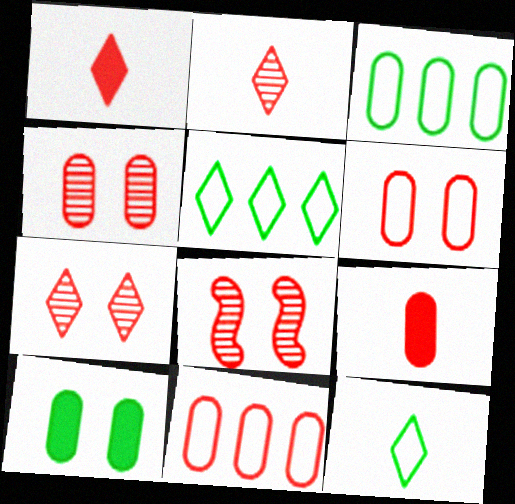[[1, 8, 11], 
[4, 7, 8], 
[4, 9, 11]]